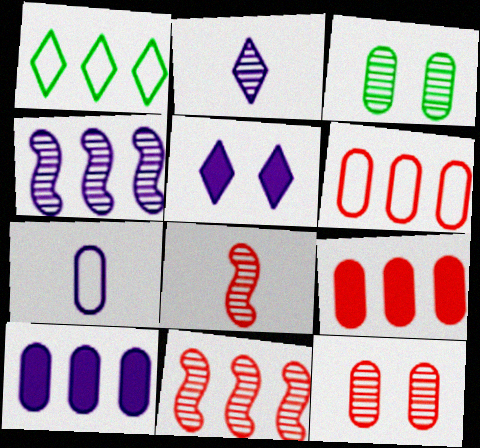[[1, 4, 9], 
[1, 10, 11], 
[2, 3, 11], 
[3, 7, 9], 
[4, 5, 7]]